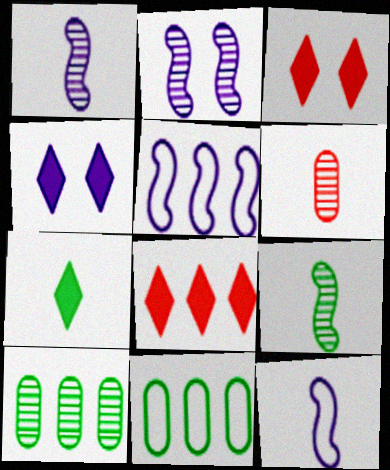[[1, 3, 11], 
[3, 10, 12], 
[4, 7, 8], 
[5, 8, 10], 
[6, 7, 12]]